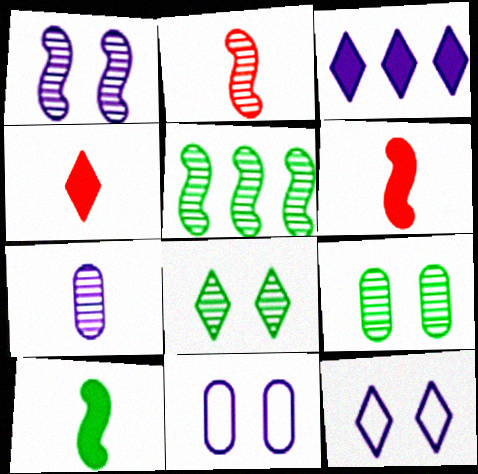[[1, 2, 5], 
[4, 5, 11]]